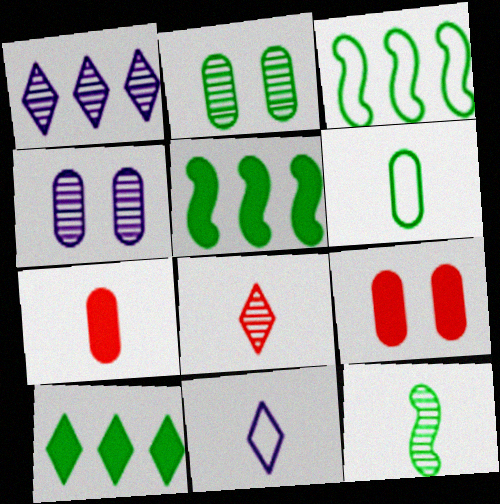[[7, 11, 12]]